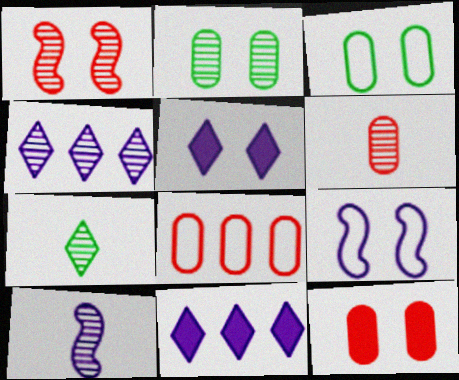[[1, 3, 5], 
[6, 7, 10], 
[6, 8, 12]]